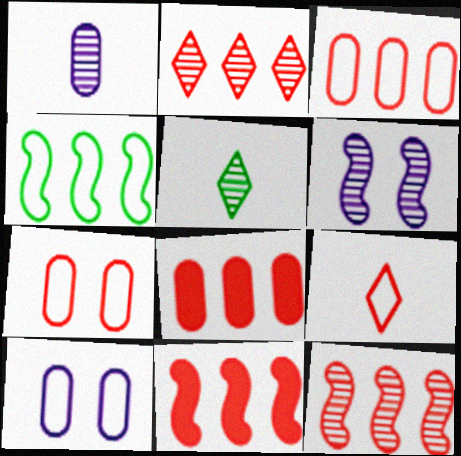[[2, 3, 11], 
[4, 9, 10], 
[5, 10, 11]]